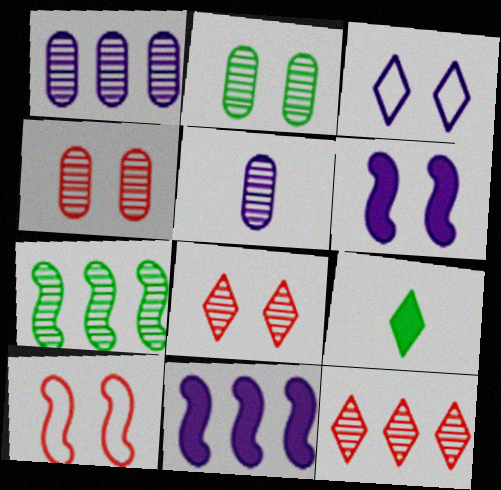[[1, 7, 12], 
[1, 9, 10], 
[3, 5, 11], 
[3, 9, 12], 
[5, 7, 8]]